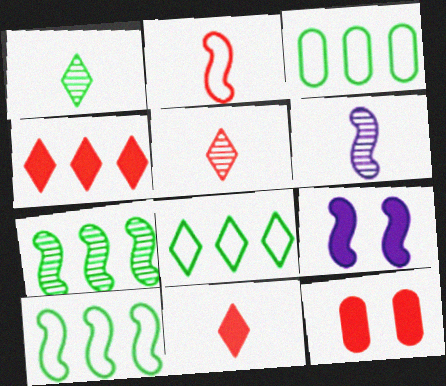[[2, 7, 9], 
[3, 5, 9], 
[3, 8, 10], 
[6, 8, 12]]